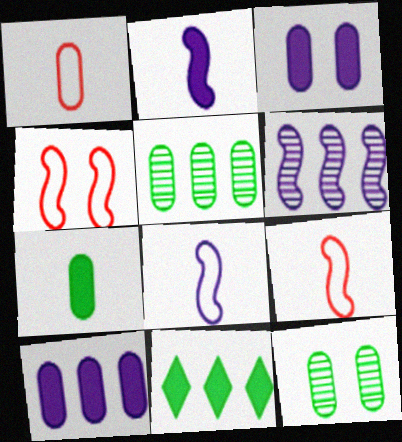[[1, 3, 5], 
[1, 10, 12]]